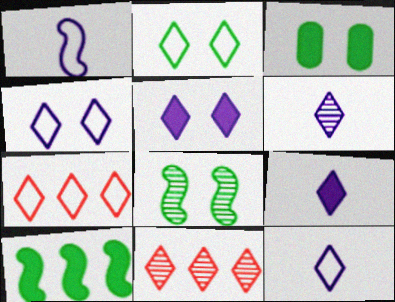[[1, 3, 11], 
[2, 3, 8], 
[2, 7, 12], 
[2, 9, 11], 
[6, 9, 12]]